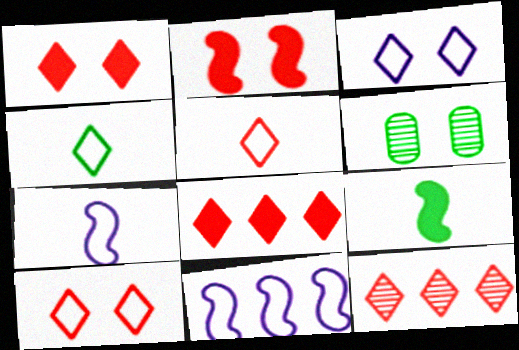[[1, 5, 12], 
[2, 3, 6], 
[6, 7, 8]]